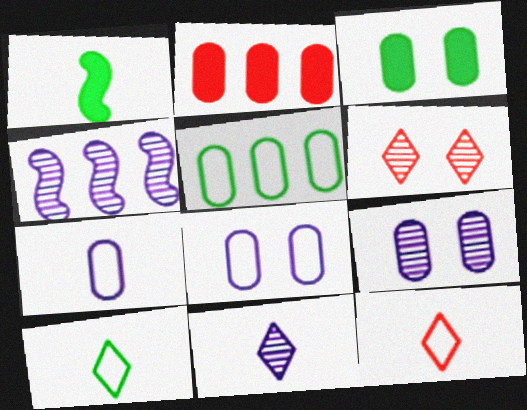[[3, 4, 12], 
[4, 9, 11]]